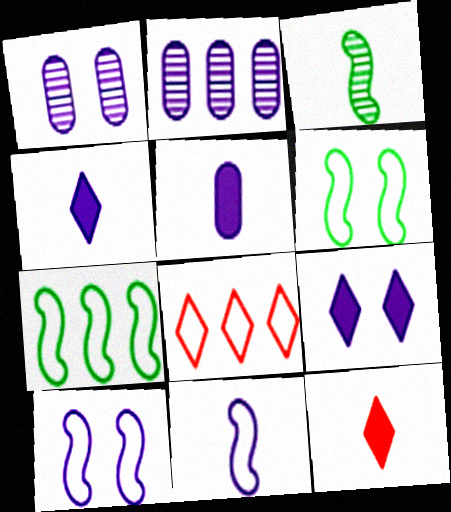[[1, 7, 12], 
[1, 9, 10], 
[2, 4, 10], 
[2, 6, 12], 
[2, 9, 11]]